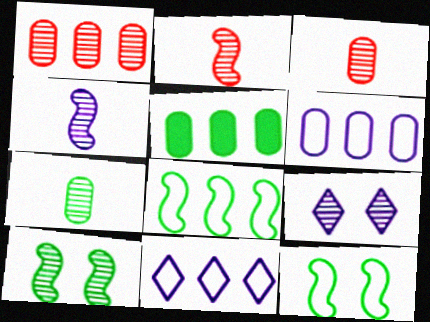[[1, 5, 6]]